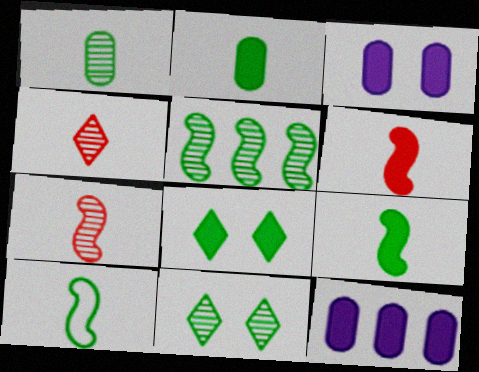[[1, 5, 11], 
[6, 8, 12]]